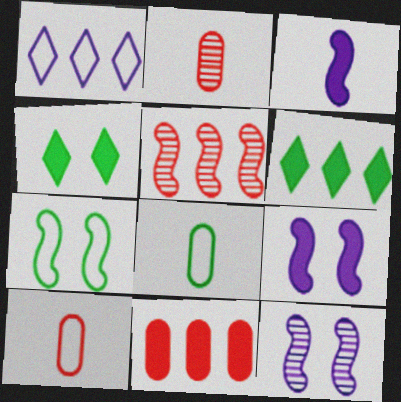[[1, 7, 10], 
[3, 4, 11], 
[3, 5, 7], 
[6, 10, 12]]